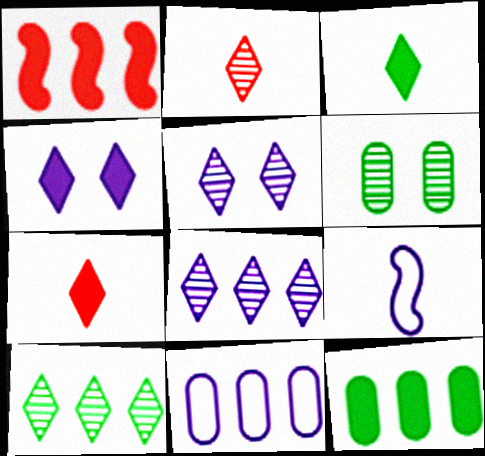[[1, 10, 11], 
[2, 5, 10]]